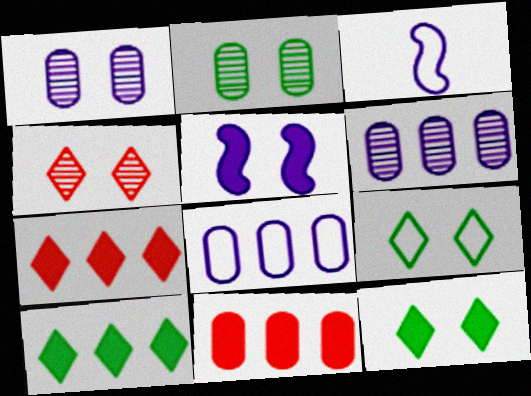[[2, 3, 7]]